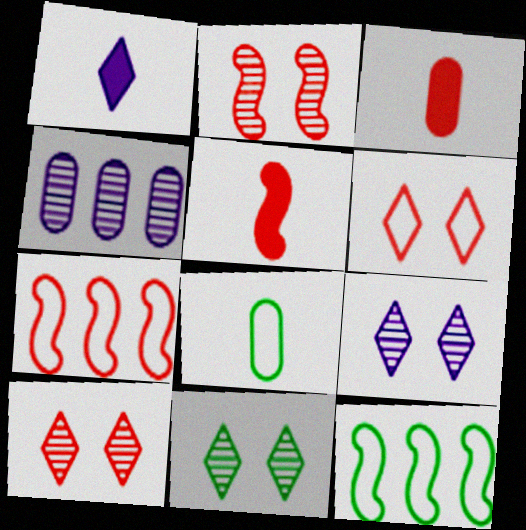[[2, 5, 7], 
[3, 7, 10], 
[3, 9, 12], 
[9, 10, 11]]